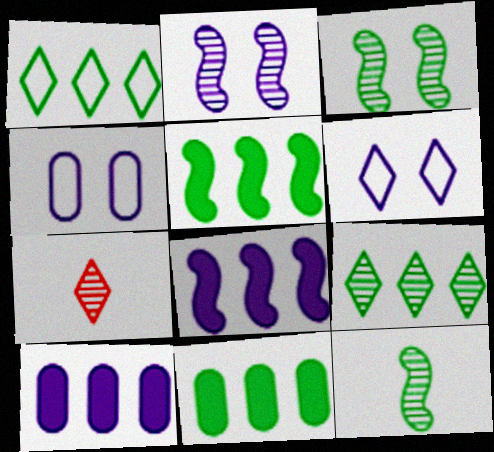[[4, 5, 7]]